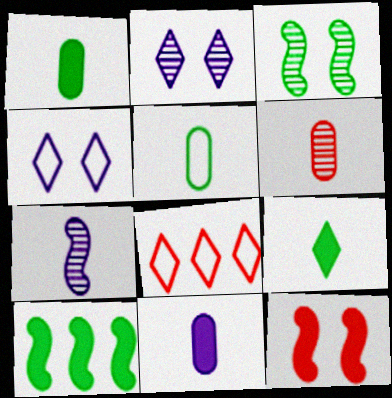[[2, 8, 9], 
[3, 8, 11], 
[4, 6, 10], 
[5, 6, 11], 
[6, 8, 12]]